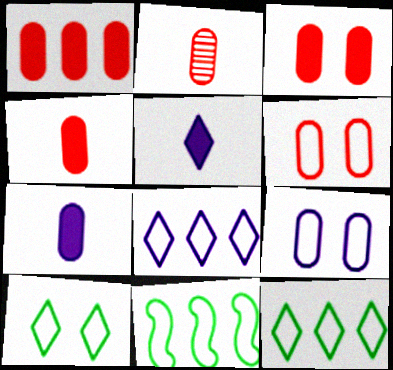[[1, 2, 6], 
[1, 3, 4]]